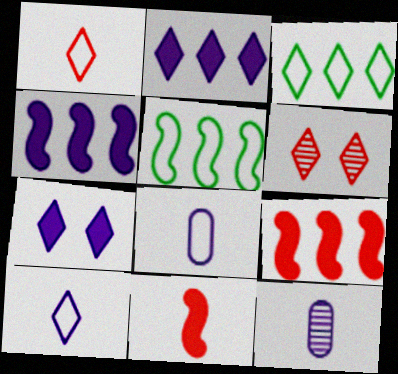[]